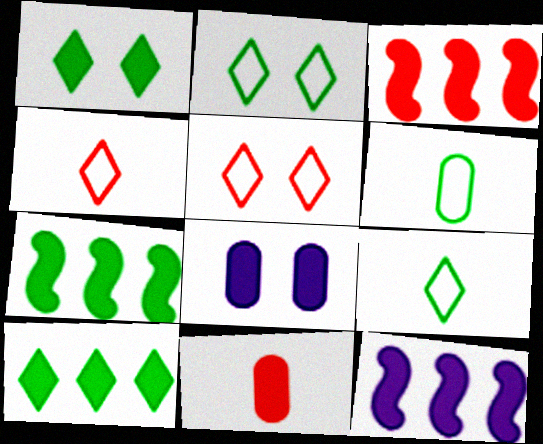[[1, 11, 12], 
[3, 7, 12]]